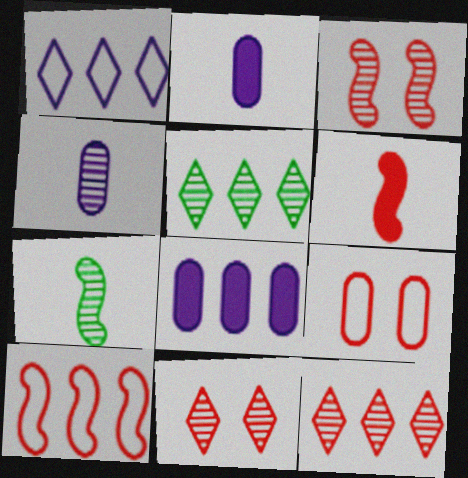[[3, 4, 5], 
[3, 6, 10], 
[5, 8, 10], 
[6, 9, 12]]